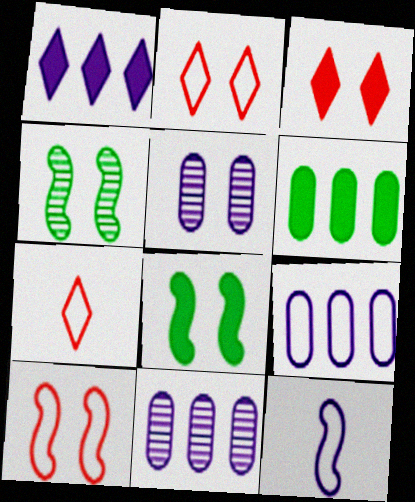[[1, 5, 12], 
[2, 5, 8], 
[7, 8, 11]]